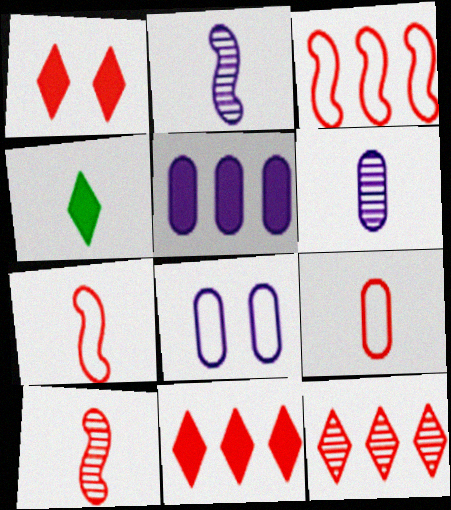[[2, 4, 9], 
[4, 6, 7], 
[5, 6, 8]]